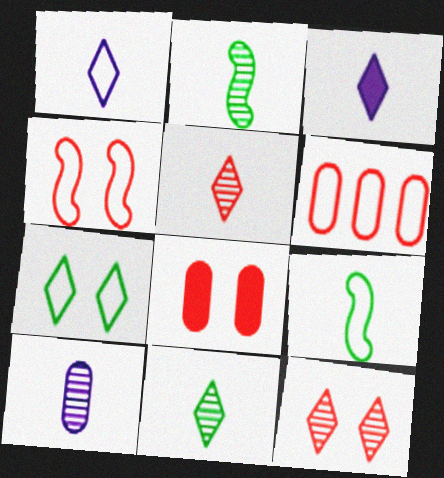[[2, 5, 10], 
[4, 8, 12]]